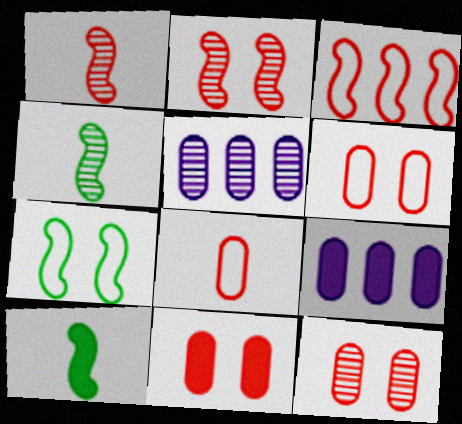[[6, 11, 12]]